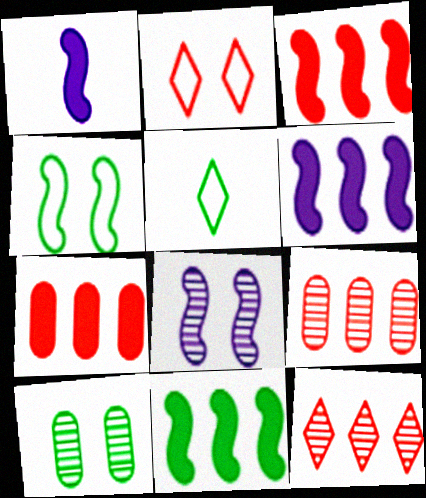[[3, 6, 11], 
[5, 7, 8], 
[5, 10, 11]]